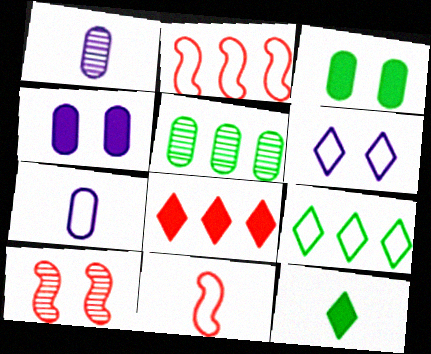[[1, 11, 12], 
[3, 6, 10]]